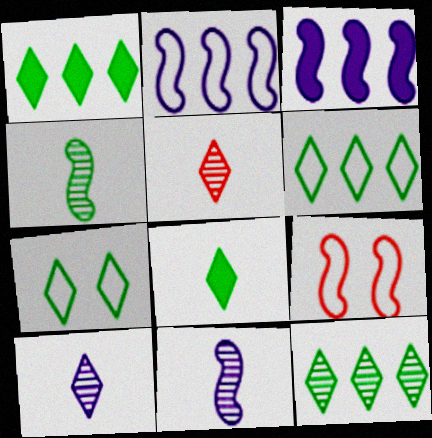[[1, 6, 12], 
[3, 4, 9], 
[7, 8, 12]]